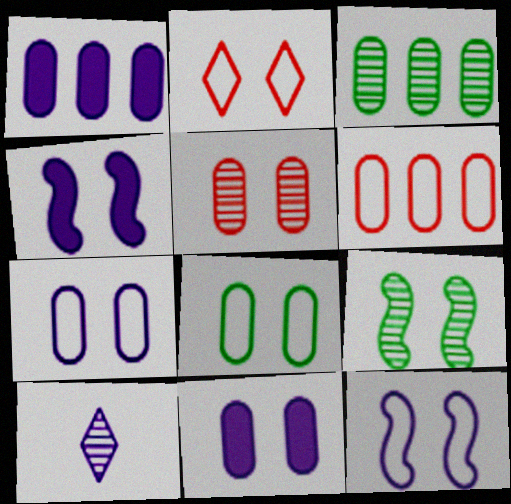[[1, 3, 6], 
[1, 10, 12], 
[2, 8, 12], 
[2, 9, 11], 
[5, 8, 11]]